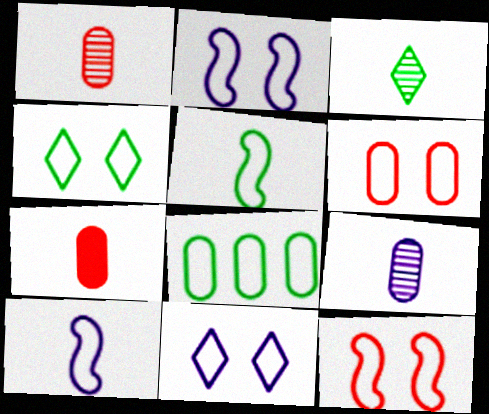[[2, 4, 6], 
[3, 7, 10], 
[4, 5, 8]]